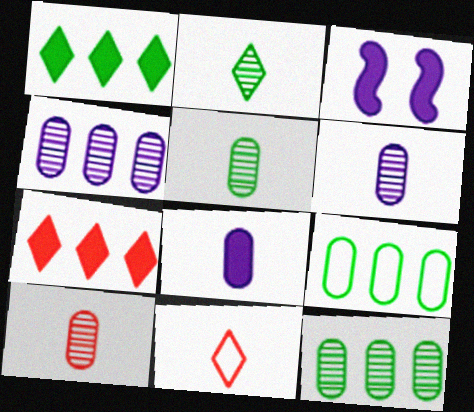[[3, 11, 12], 
[5, 6, 10]]